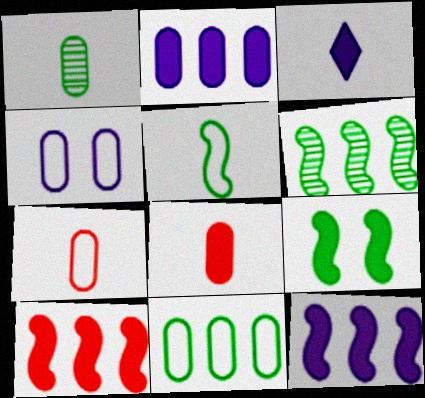[[4, 7, 11], 
[5, 6, 9]]